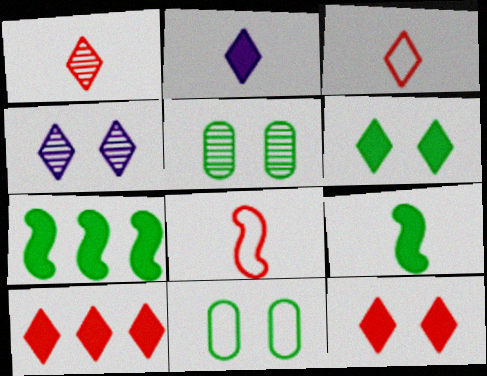[[2, 6, 10]]